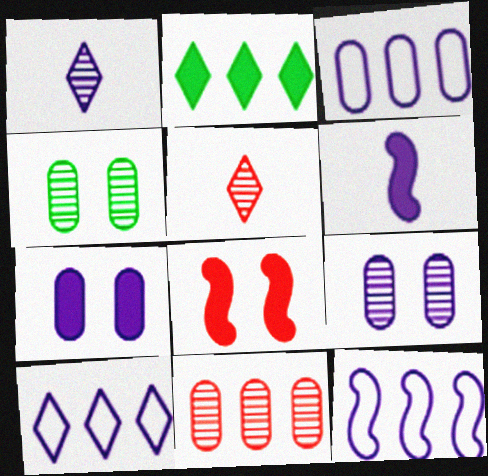[[1, 7, 12], 
[2, 11, 12], 
[3, 10, 12], 
[6, 9, 10]]